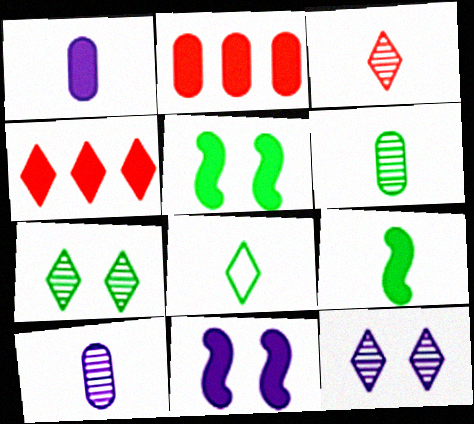[[1, 4, 5], 
[4, 8, 12], 
[6, 8, 9]]